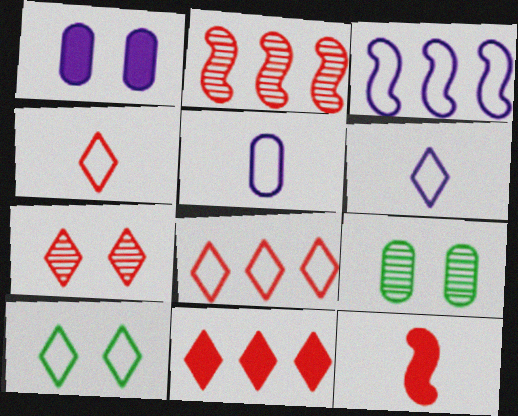[[4, 7, 11], 
[6, 8, 10]]